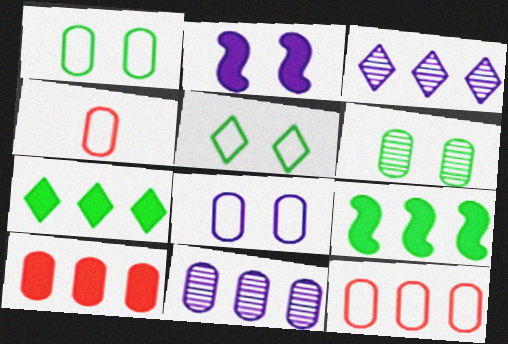[[3, 9, 12]]